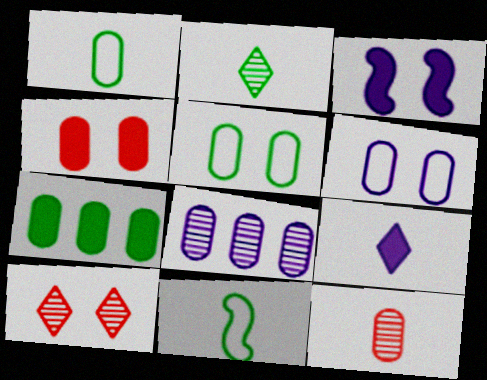[[1, 4, 8], 
[3, 5, 10], 
[6, 7, 12], 
[9, 11, 12]]